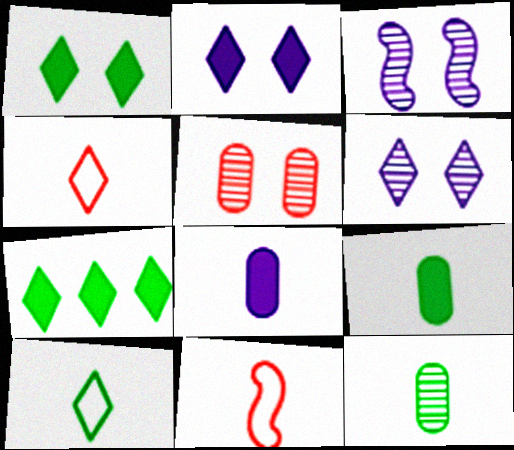[[4, 6, 7]]